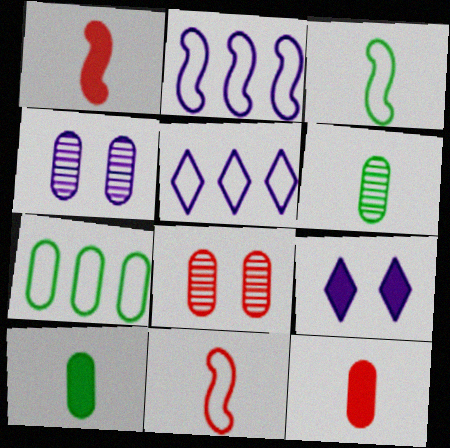[[4, 7, 12]]